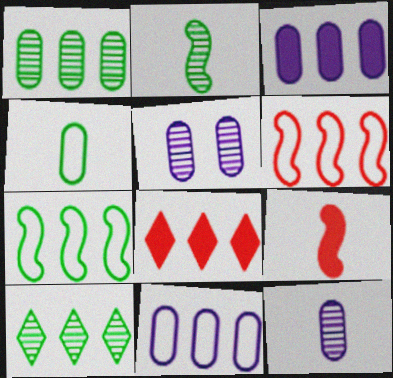[[3, 6, 10]]